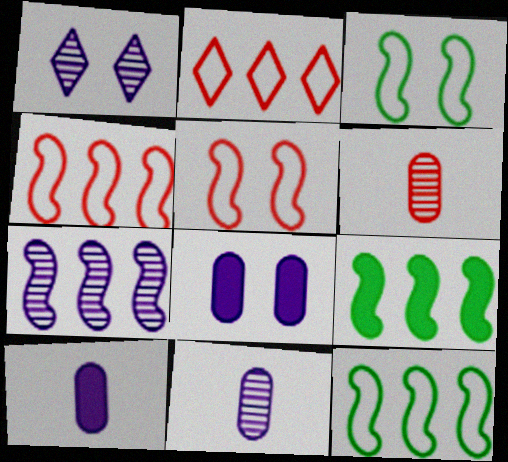[[1, 7, 11], 
[4, 7, 9]]